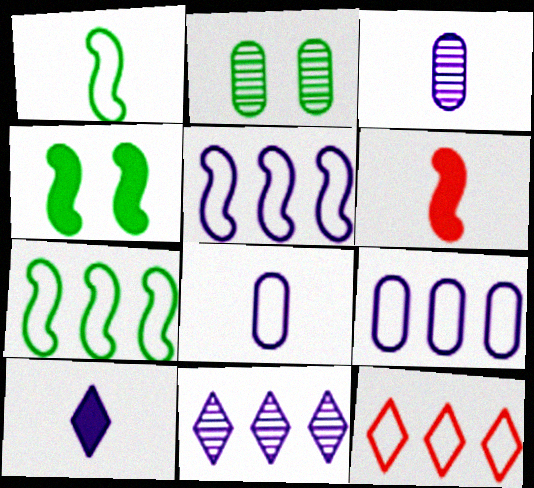[[3, 4, 12], 
[7, 9, 12]]